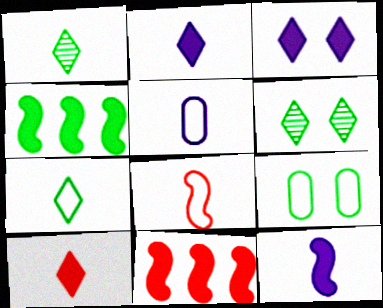[[1, 4, 9], 
[5, 6, 11], 
[5, 7, 8]]